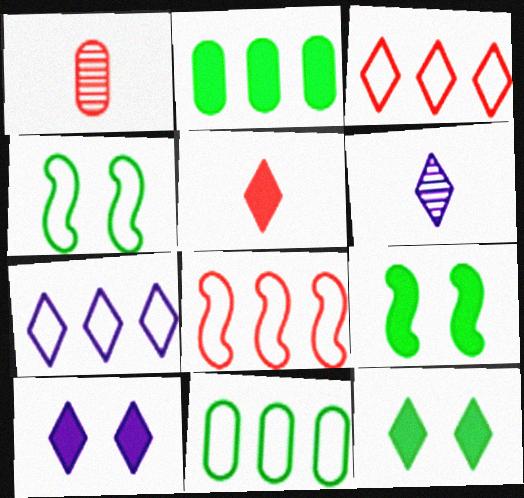[[1, 7, 9], 
[3, 6, 12], 
[6, 7, 10], 
[7, 8, 11]]